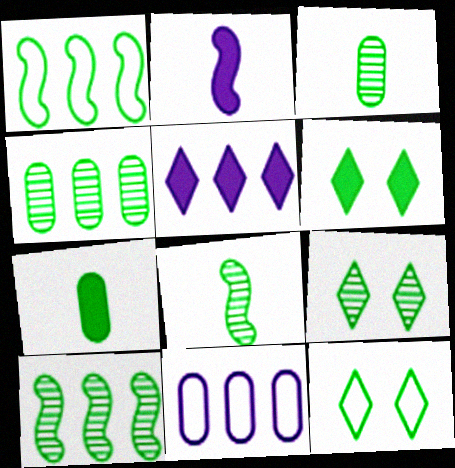[[1, 3, 6], 
[1, 7, 9], 
[3, 9, 10], 
[4, 8, 9], 
[6, 9, 12], 
[7, 10, 12]]